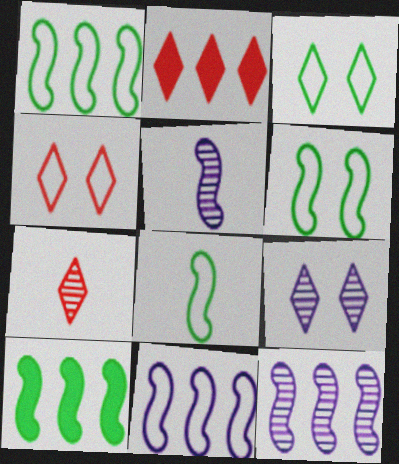[[1, 6, 8], 
[2, 4, 7]]